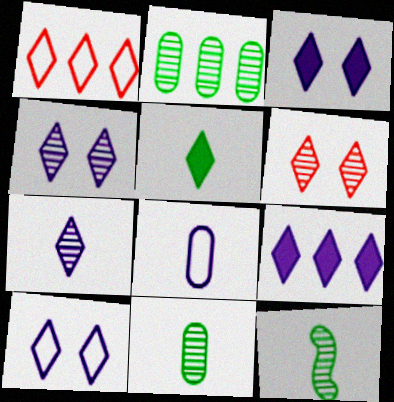[[1, 4, 5], 
[3, 4, 10], 
[7, 9, 10]]